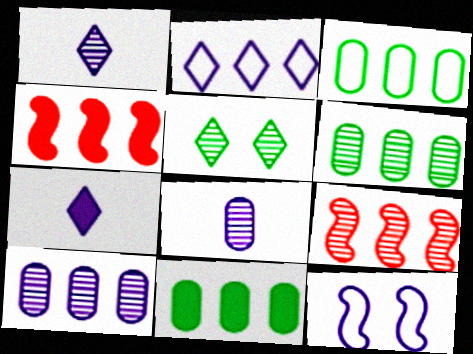[[2, 4, 6], 
[2, 9, 11], 
[3, 6, 11], 
[5, 8, 9], 
[7, 10, 12]]